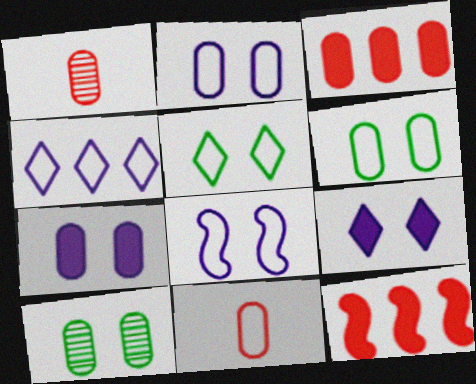[]